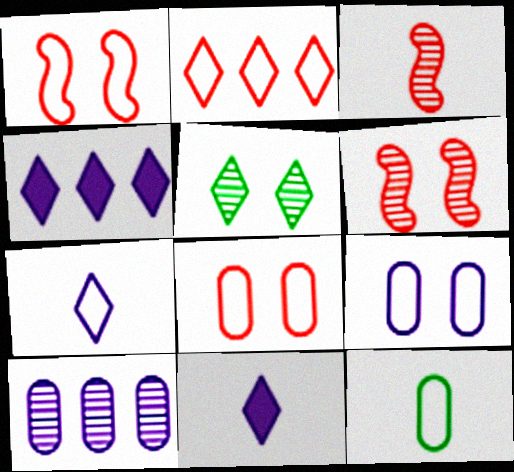[[2, 5, 11], 
[3, 5, 10], 
[3, 11, 12], 
[4, 6, 12]]